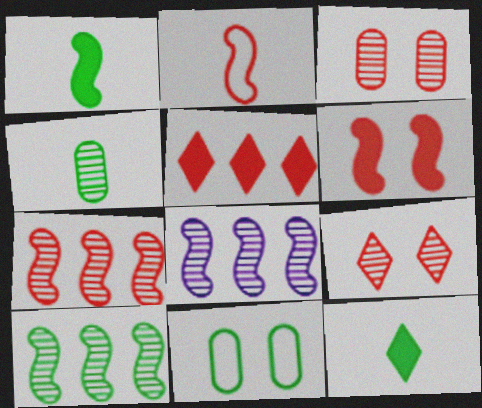[[2, 3, 5], 
[2, 6, 7], 
[4, 8, 9], 
[7, 8, 10], 
[10, 11, 12]]